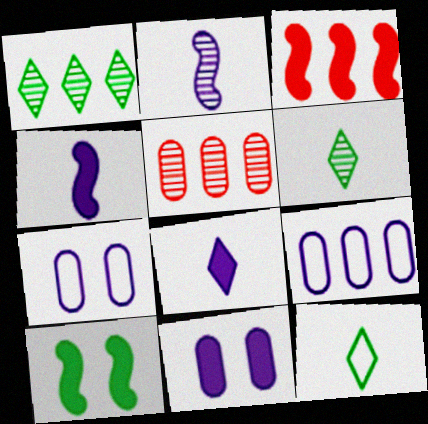[[1, 3, 9], 
[3, 4, 10], 
[3, 6, 7]]